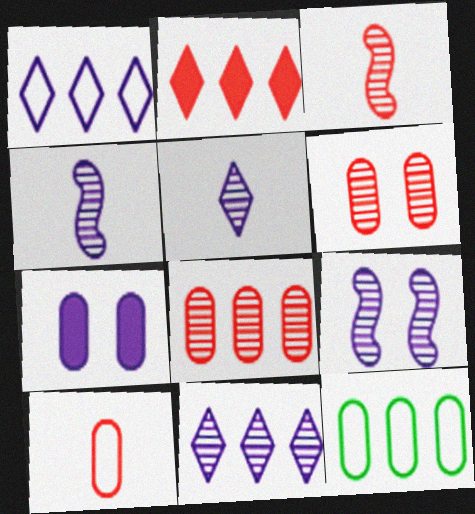[[1, 4, 7]]